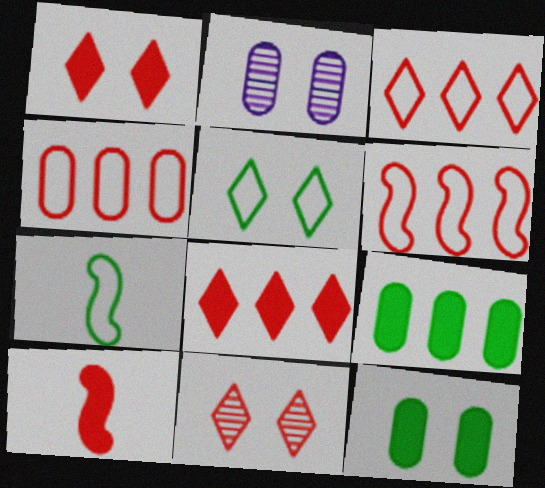[[2, 7, 8], 
[3, 4, 6], 
[4, 10, 11]]